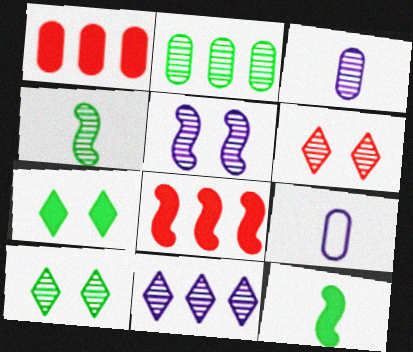[[2, 4, 10], 
[3, 5, 11], 
[8, 9, 10]]